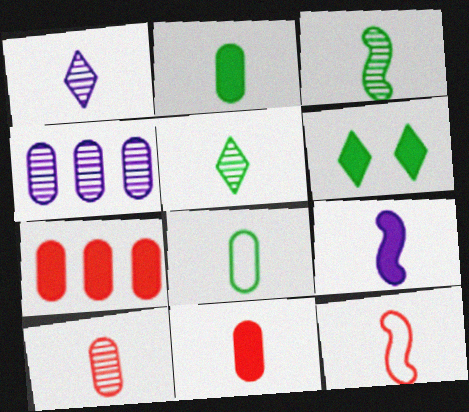[[1, 2, 12], 
[1, 3, 10], 
[3, 9, 12], 
[4, 6, 12], 
[6, 7, 9]]